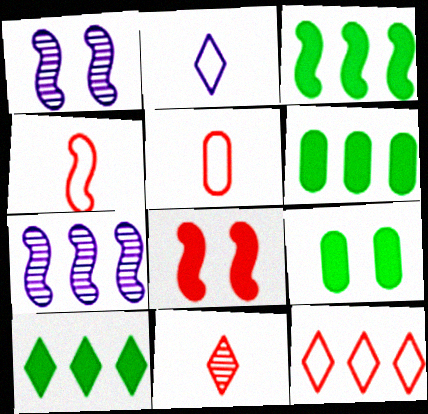[[1, 3, 4], 
[1, 5, 10], 
[3, 6, 10], 
[6, 7, 12]]